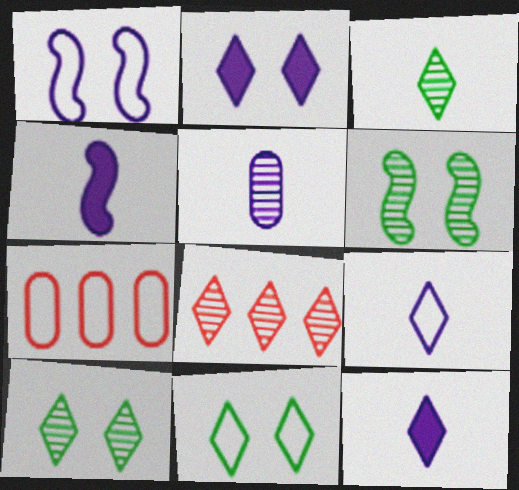[[4, 5, 9], 
[4, 7, 10], 
[5, 6, 8], 
[6, 7, 12], 
[8, 11, 12]]